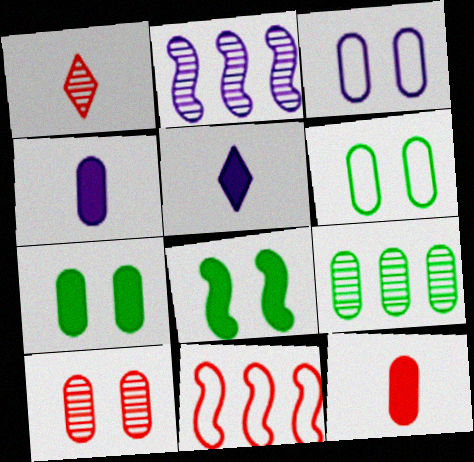[[2, 3, 5], 
[3, 7, 10], 
[3, 9, 12]]